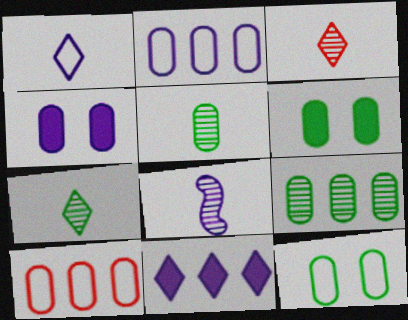[[3, 5, 8], 
[4, 5, 10]]